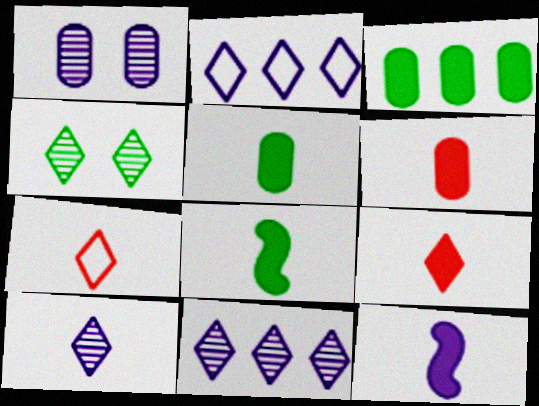[[1, 2, 12], 
[2, 4, 9], 
[5, 9, 12]]